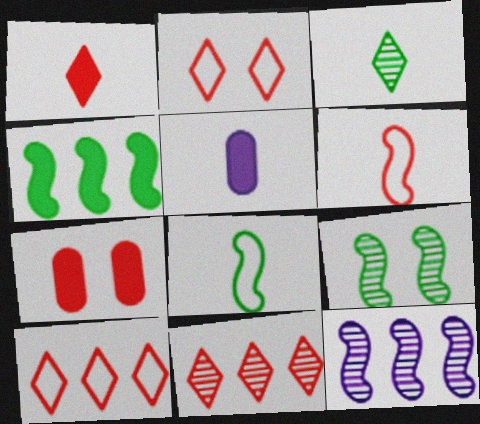[[1, 2, 11], 
[3, 5, 6], 
[4, 8, 9], 
[5, 9, 10], 
[6, 7, 11]]